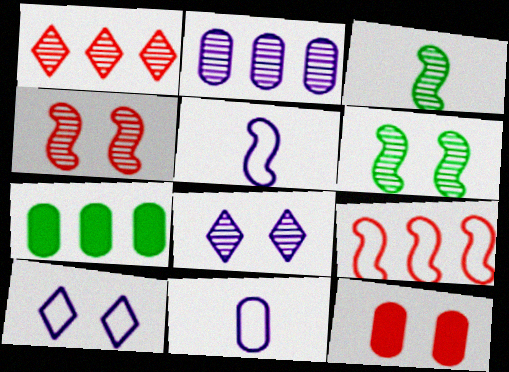[[6, 10, 12]]